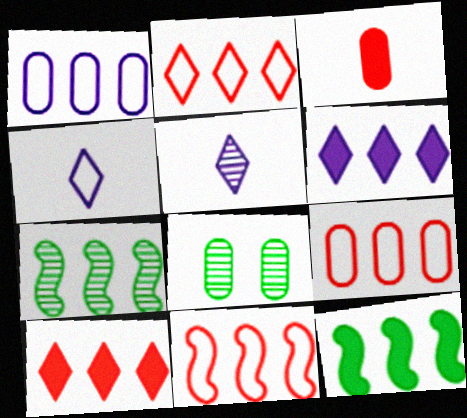[[1, 3, 8], 
[1, 7, 10], 
[2, 9, 11], 
[6, 7, 9]]